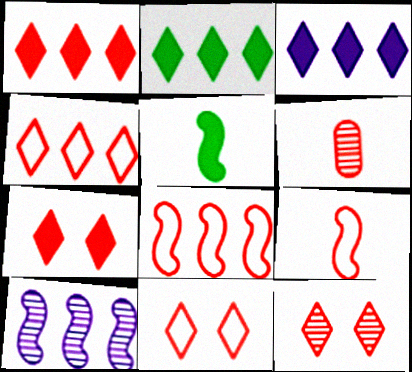[[1, 2, 3], 
[6, 7, 8], 
[7, 11, 12]]